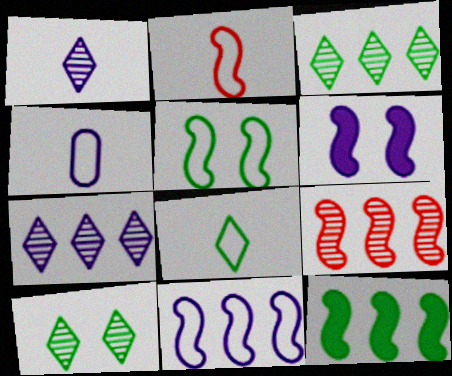[[2, 4, 8], 
[2, 5, 11], 
[4, 6, 7], 
[9, 11, 12]]